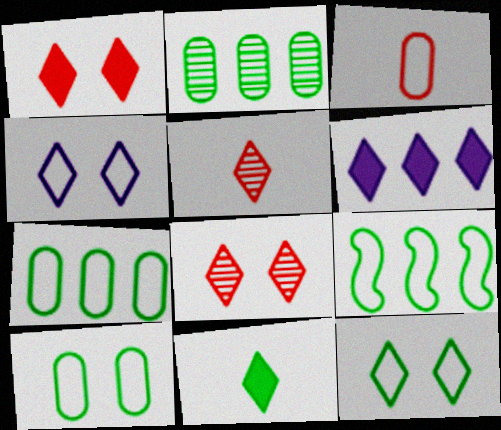[[1, 6, 11], 
[3, 4, 9], 
[5, 6, 12]]